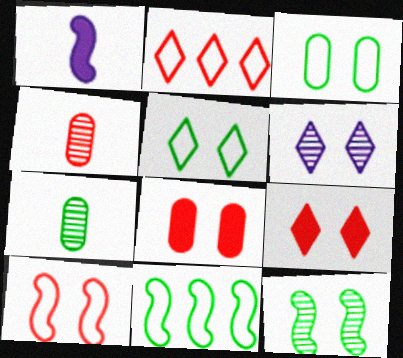[[5, 6, 9]]